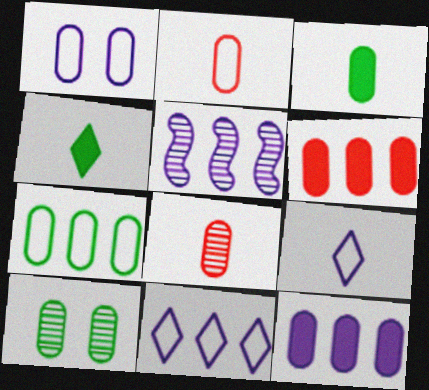[[1, 2, 7], 
[2, 10, 12], 
[3, 7, 10], 
[5, 11, 12]]